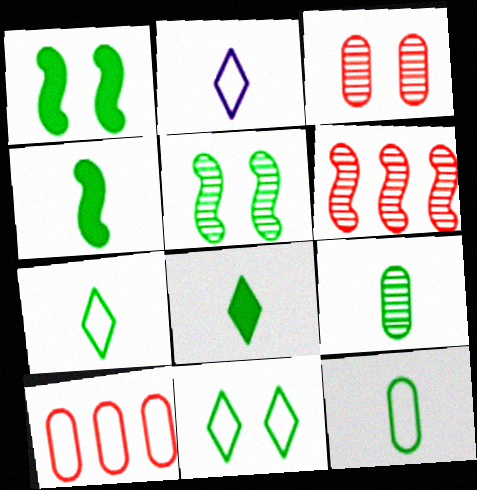[[4, 7, 9]]